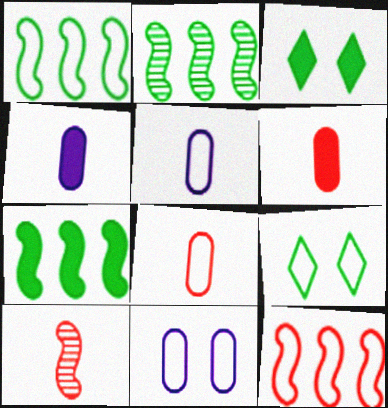[[1, 2, 7], 
[5, 9, 12]]